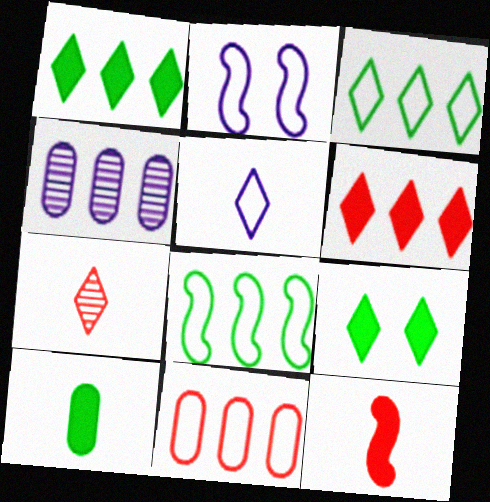[[4, 6, 8]]